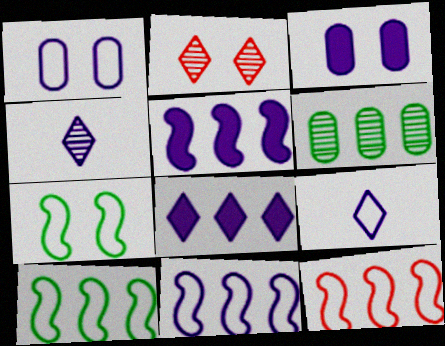[[1, 4, 5], 
[1, 9, 11], 
[2, 3, 7], 
[3, 4, 11], 
[6, 8, 12], 
[10, 11, 12]]